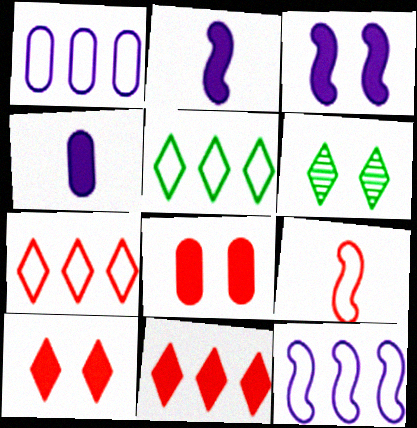[]